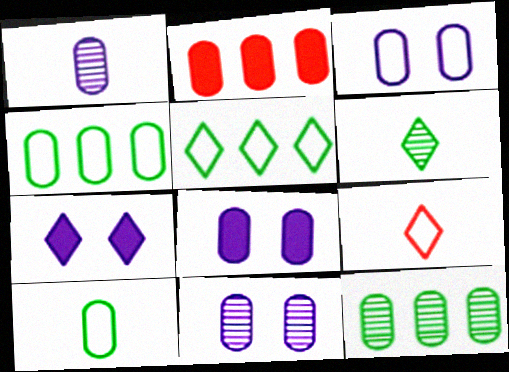[[2, 10, 11], 
[3, 8, 11]]